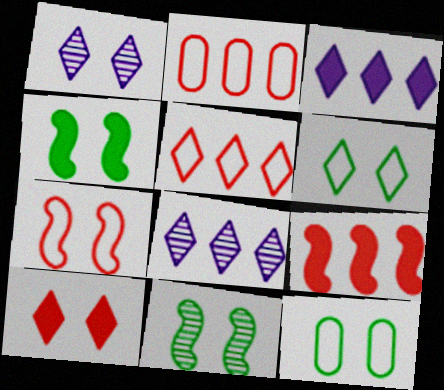[[1, 6, 10]]